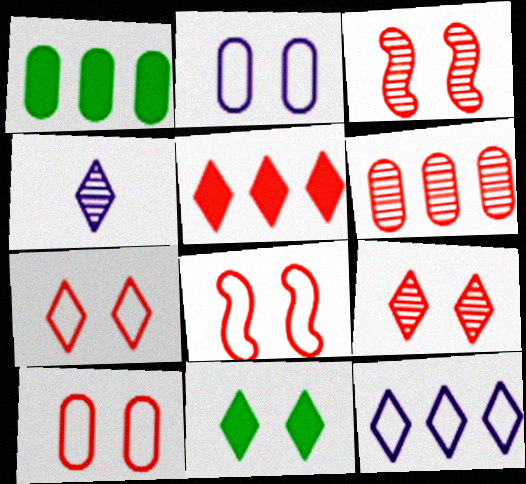[[1, 4, 8], 
[2, 3, 11], 
[7, 8, 10]]